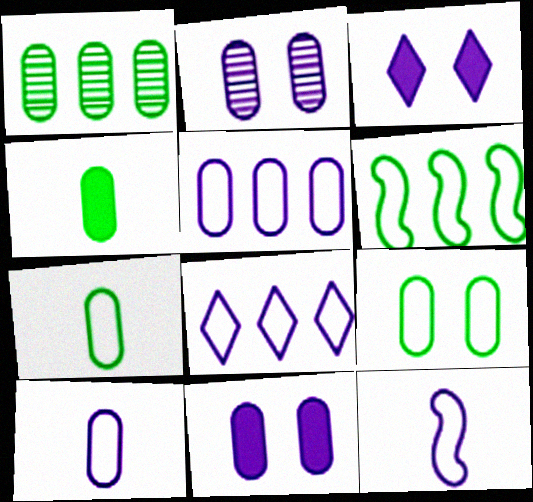[[1, 4, 9]]